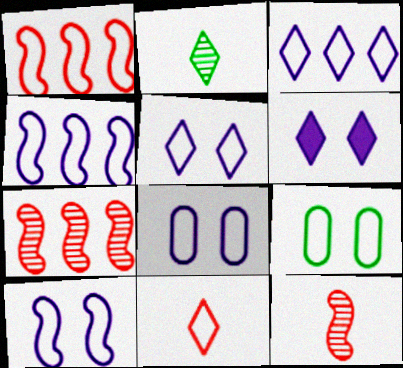[[4, 9, 11], 
[5, 8, 10]]